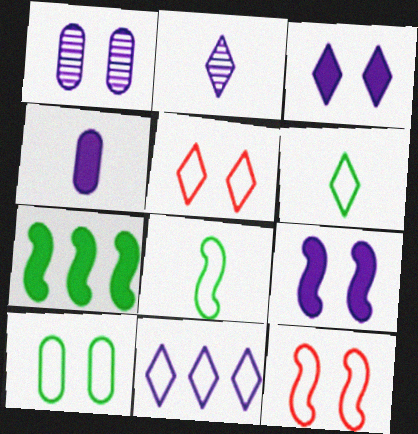[[2, 3, 11], 
[5, 6, 11]]